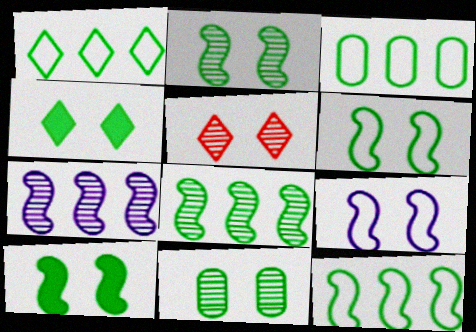[[1, 3, 12], 
[2, 6, 10], 
[4, 6, 11]]